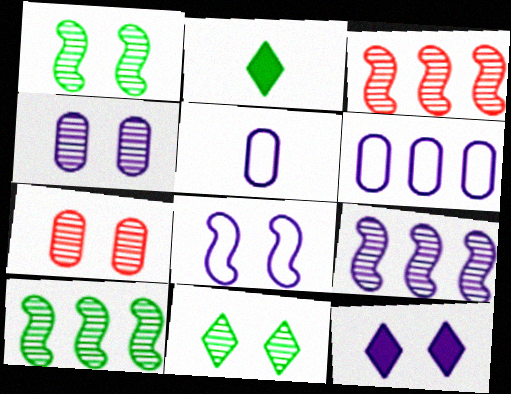[[3, 9, 10], 
[4, 8, 12], 
[5, 9, 12]]